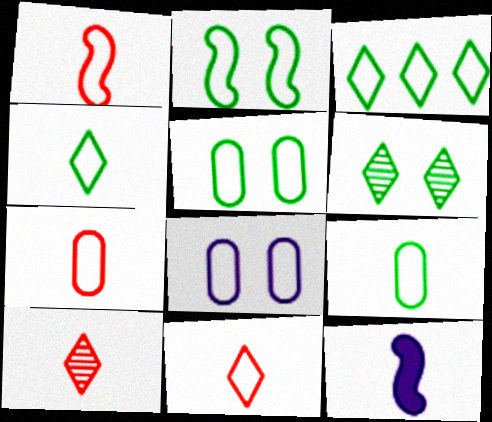[[1, 3, 8], 
[1, 7, 11], 
[2, 3, 9], 
[9, 10, 12]]